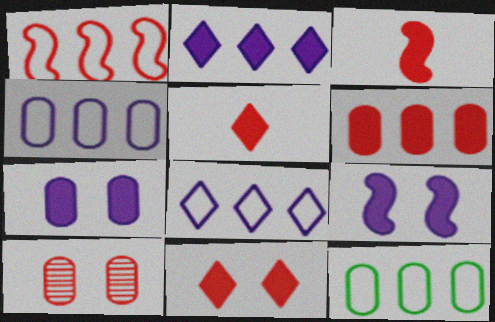[[1, 5, 10], 
[1, 8, 12], 
[3, 6, 11]]